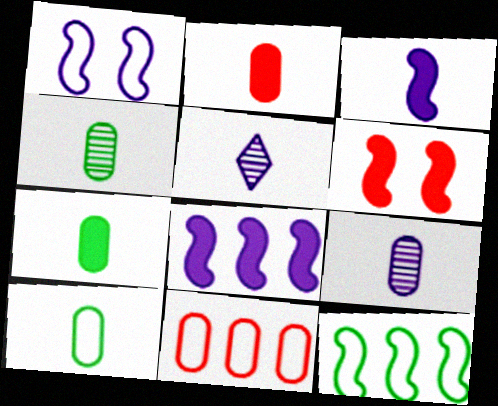[[2, 9, 10], 
[4, 7, 10]]